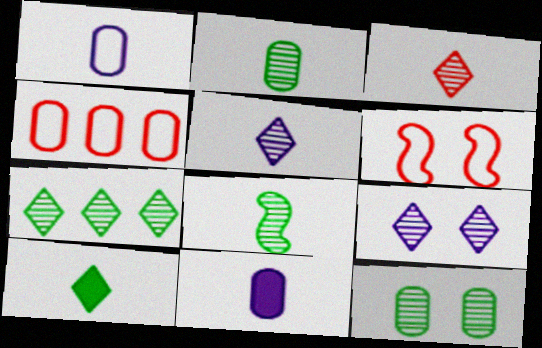[[3, 7, 9], 
[4, 11, 12], 
[6, 7, 11], 
[7, 8, 12]]